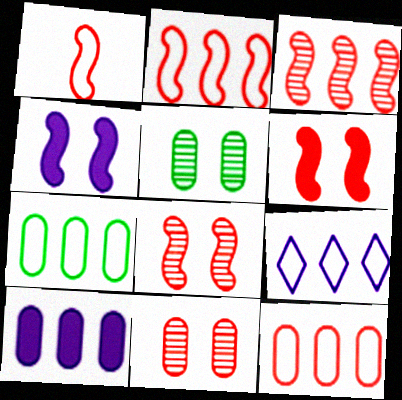[[1, 3, 6], 
[2, 7, 9]]